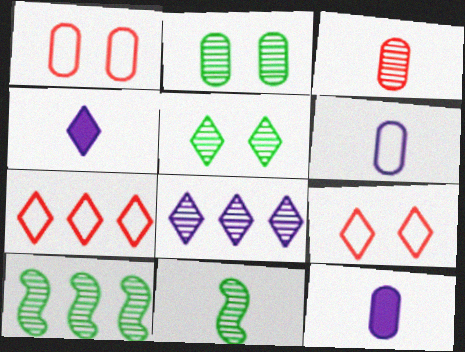[[1, 4, 10], 
[4, 5, 7], 
[9, 10, 12]]